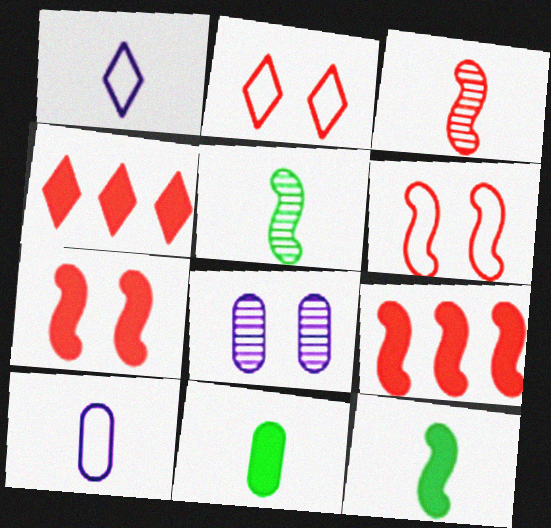[[1, 3, 11], 
[3, 6, 9]]